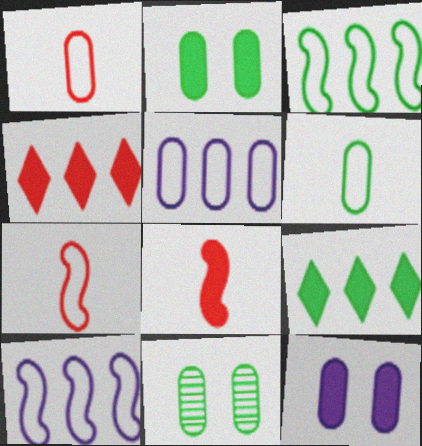[[8, 9, 12]]